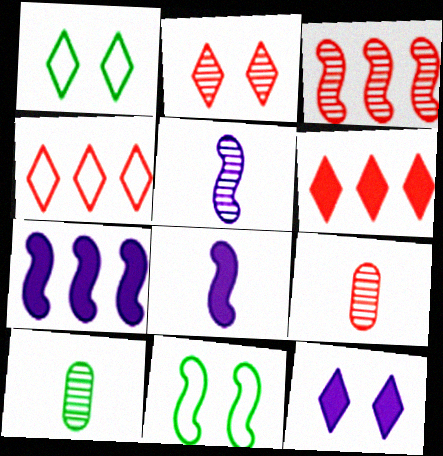[[1, 2, 12], 
[1, 7, 9], 
[2, 3, 9], 
[3, 8, 11]]